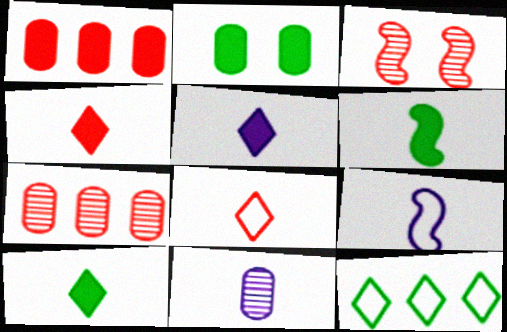[[1, 3, 8], 
[4, 5, 10], 
[5, 9, 11], 
[6, 8, 11]]